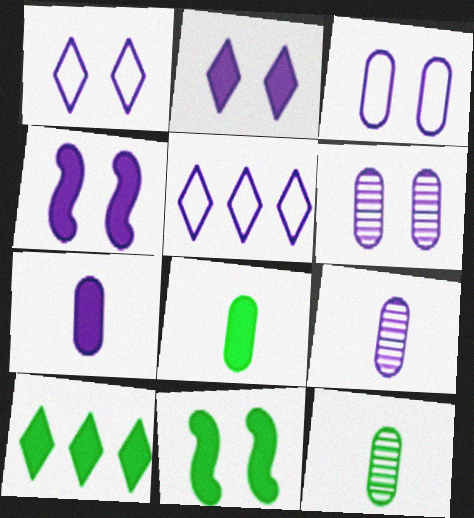[[1, 4, 6], 
[4, 5, 9], 
[8, 10, 11]]